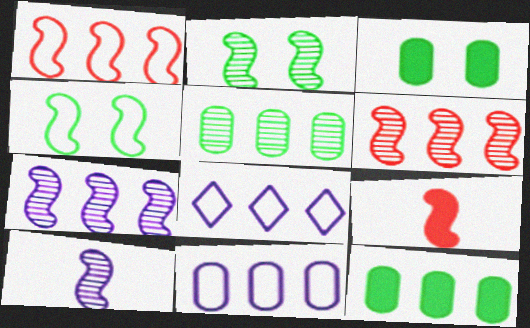[[2, 6, 10], 
[4, 7, 9], 
[6, 8, 12]]